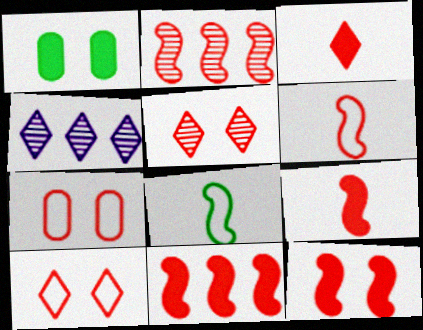[[1, 4, 6], 
[2, 3, 7], 
[2, 6, 12], 
[5, 7, 12], 
[9, 11, 12]]